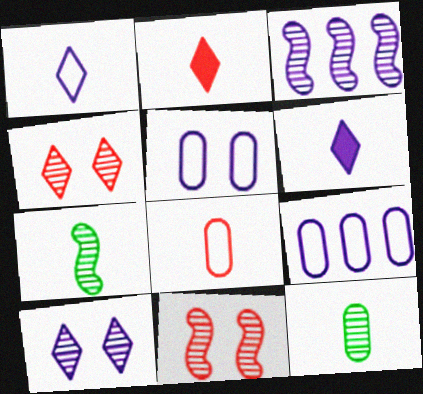[[3, 4, 12], 
[3, 5, 6], 
[3, 7, 11], 
[6, 7, 8]]